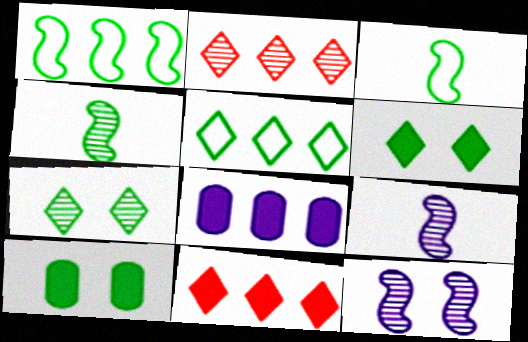[[1, 2, 8], 
[4, 5, 10]]